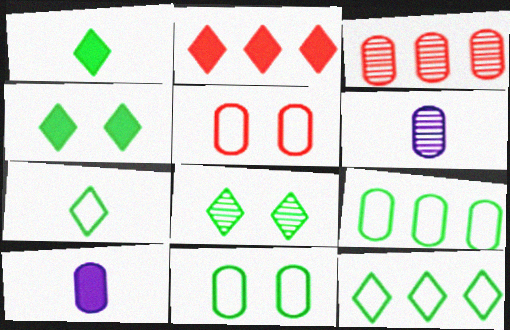[[1, 8, 12], 
[3, 10, 11]]